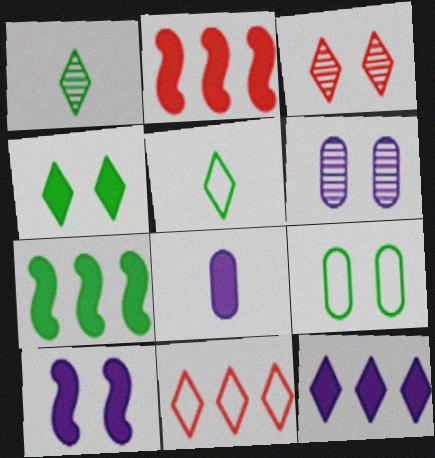[[1, 7, 9], 
[2, 4, 8], 
[2, 5, 6], 
[3, 5, 12], 
[3, 9, 10], 
[8, 10, 12]]